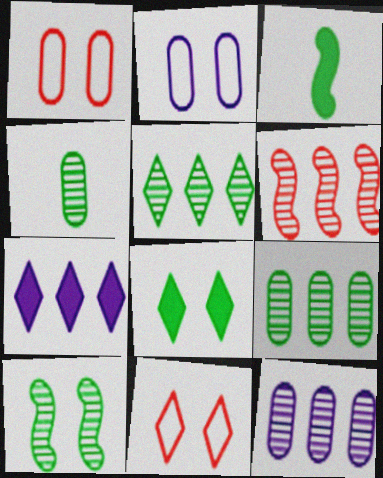[[3, 11, 12], 
[4, 5, 10], 
[5, 6, 12]]